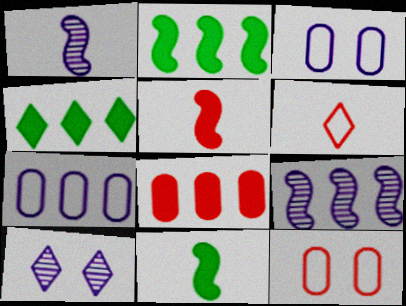[[1, 4, 12], 
[4, 6, 10]]